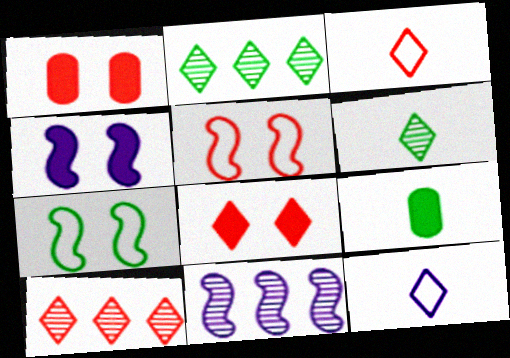[[2, 7, 9], 
[2, 8, 12], 
[3, 8, 10]]